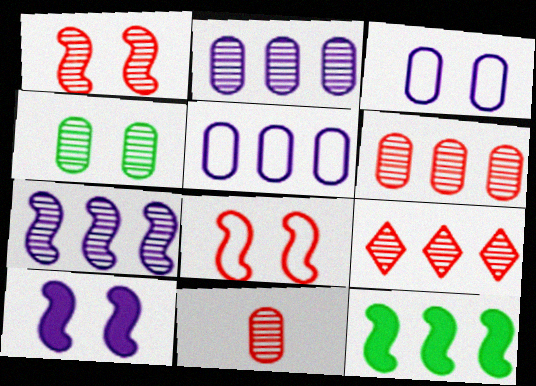[[1, 9, 11], 
[2, 4, 11], 
[5, 9, 12]]